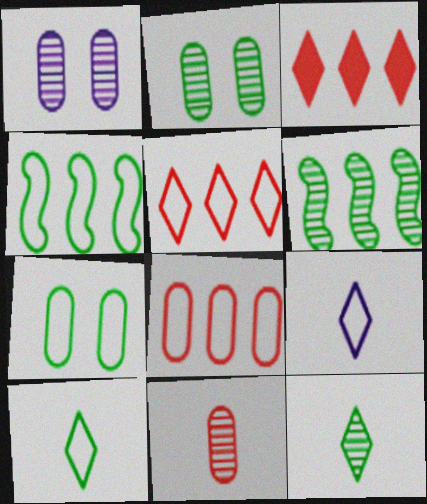[[2, 6, 12], 
[4, 7, 10]]